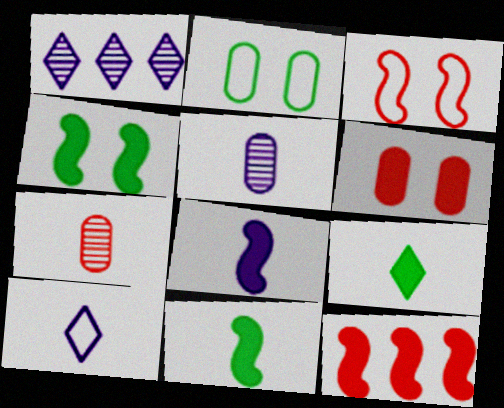[[4, 8, 12], 
[5, 8, 10], 
[7, 10, 11]]